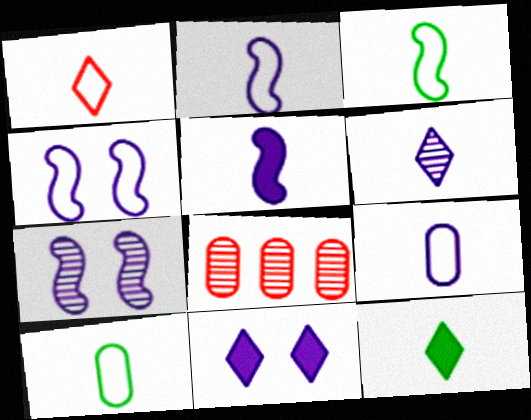[[1, 2, 10], 
[1, 3, 9], 
[1, 6, 12], 
[3, 8, 11], 
[4, 8, 12], 
[5, 6, 9]]